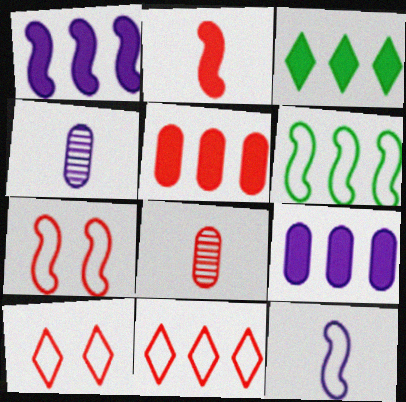[[1, 3, 5], 
[3, 4, 7], 
[6, 7, 12]]